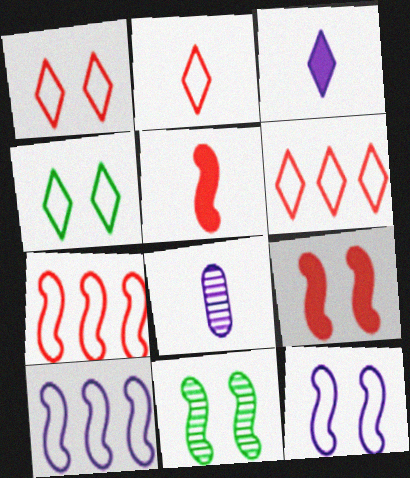[[1, 2, 6], 
[5, 10, 11], 
[9, 11, 12]]